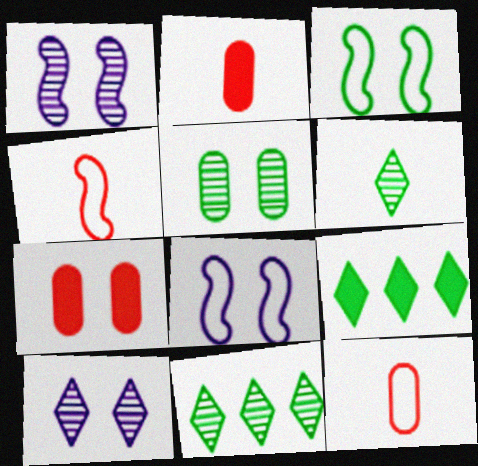[[1, 9, 12], 
[2, 8, 11], 
[3, 7, 10]]